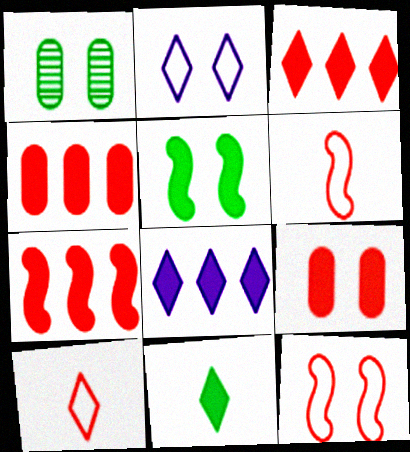[[1, 6, 8], 
[3, 4, 7]]